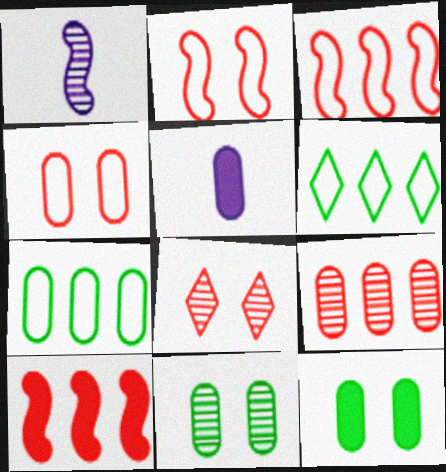[]